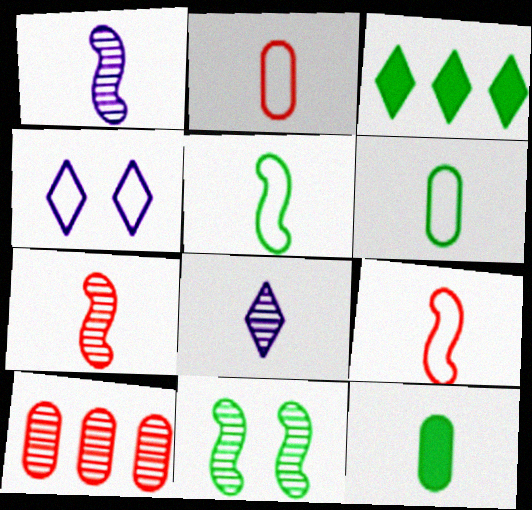[[3, 6, 11], 
[8, 9, 12], 
[8, 10, 11]]